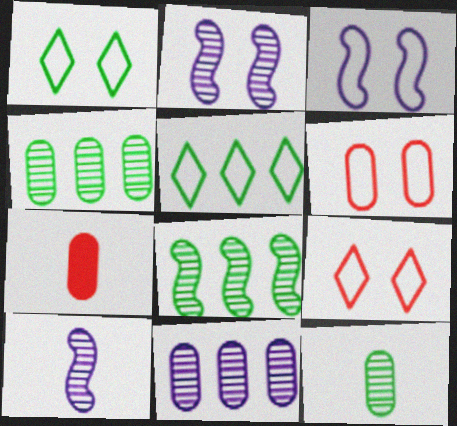[[1, 3, 6], 
[2, 5, 7]]